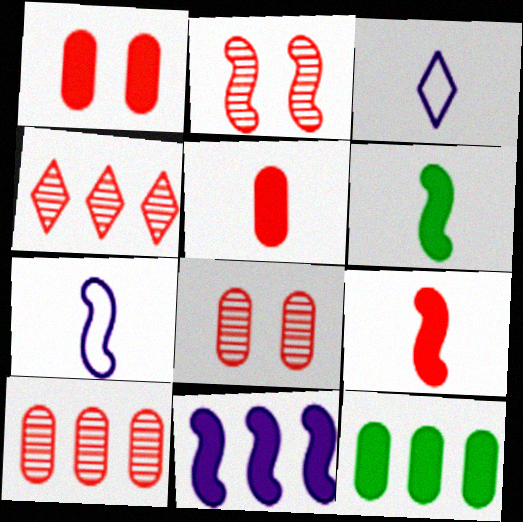[[2, 3, 12]]